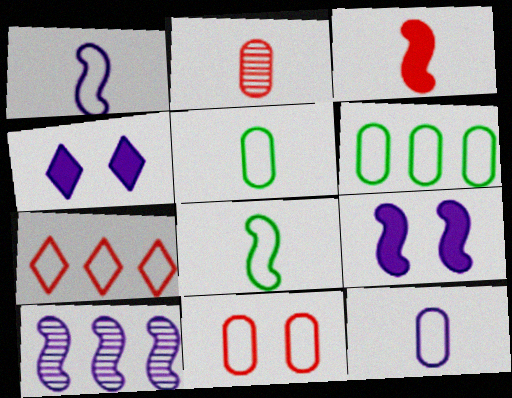[[1, 9, 10], 
[4, 10, 12], 
[6, 11, 12]]